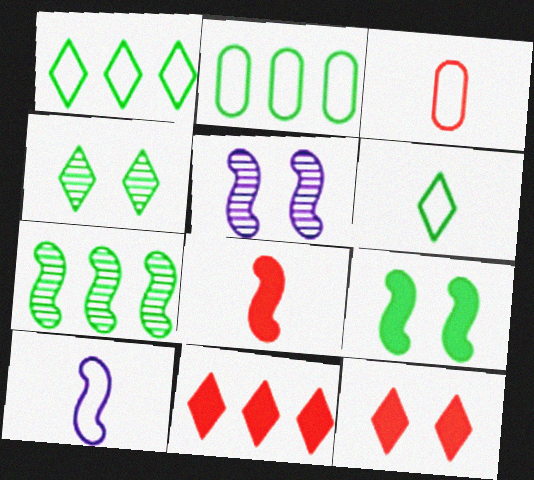[[3, 6, 10]]